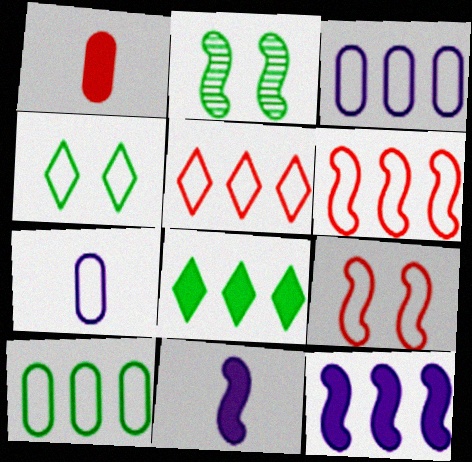[[2, 6, 11], 
[4, 6, 7]]